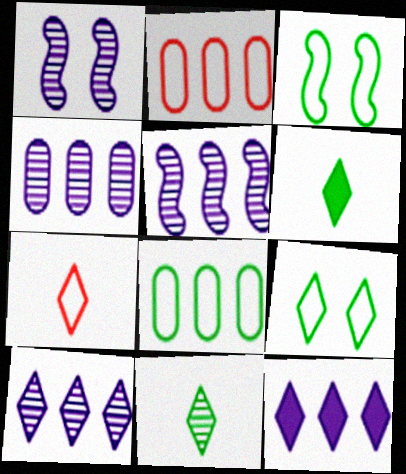[[1, 2, 6], 
[4, 5, 10]]